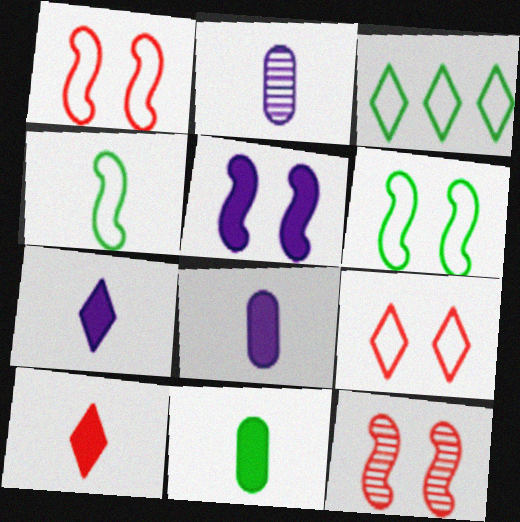[[2, 4, 10], 
[3, 8, 12], 
[5, 6, 12]]